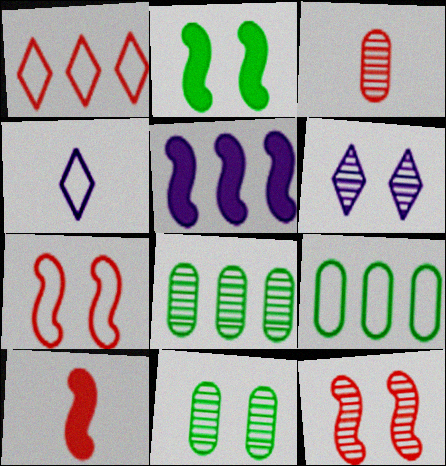[[1, 5, 8], 
[2, 5, 10], 
[4, 7, 9], 
[6, 9, 10], 
[6, 11, 12]]